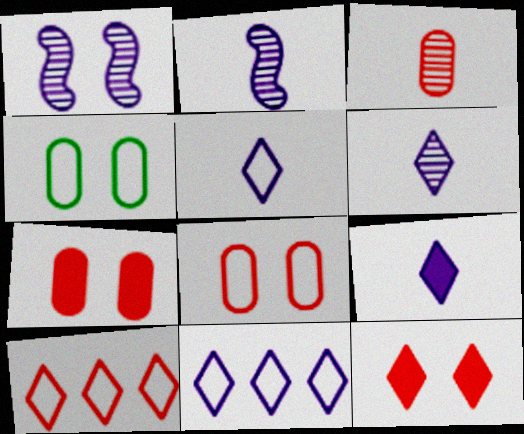[[1, 4, 12], 
[5, 6, 9]]